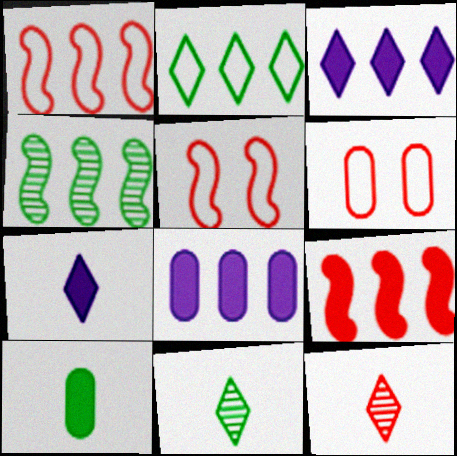[[4, 6, 7], 
[5, 8, 11], 
[6, 9, 12]]